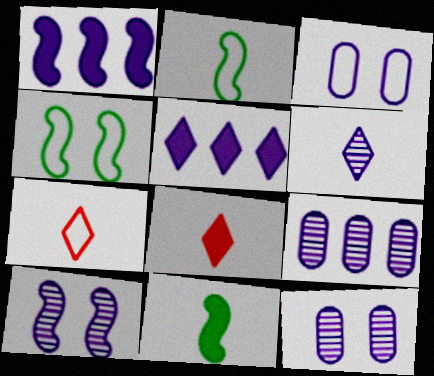[[1, 3, 6], 
[4, 8, 9], 
[6, 9, 10]]